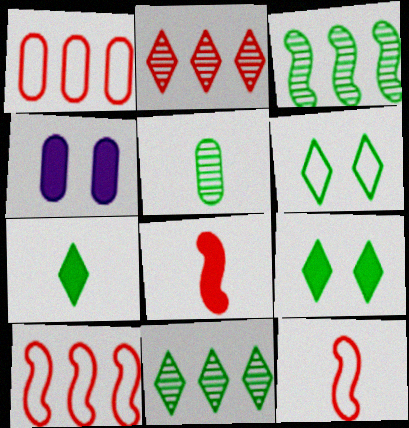[[1, 4, 5], 
[4, 11, 12], 
[6, 7, 11]]